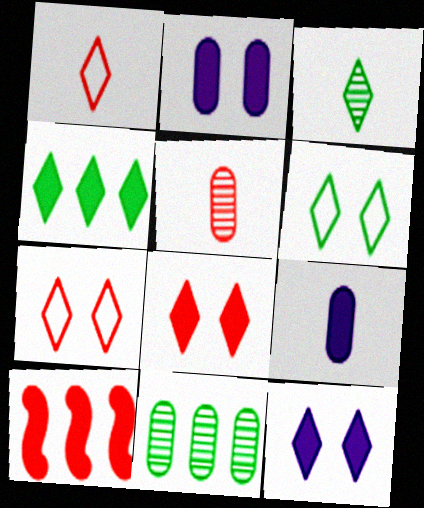[[3, 4, 6], 
[5, 7, 10]]